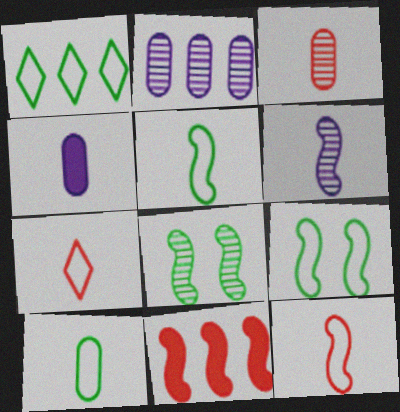[[1, 2, 11], 
[1, 9, 10], 
[3, 4, 10], 
[6, 9, 11]]